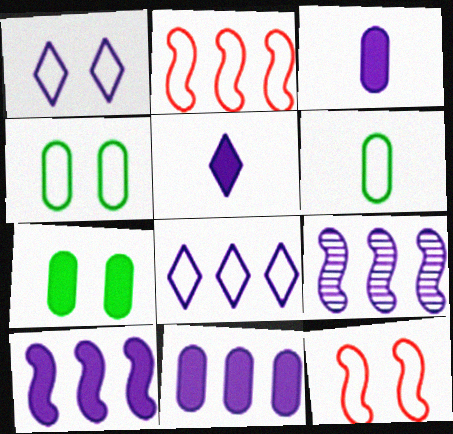[[1, 2, 6], 
[1, 3, 9], 
[1, 4, 12], 
[6, 8, 12], 
[8, 9, 11]]